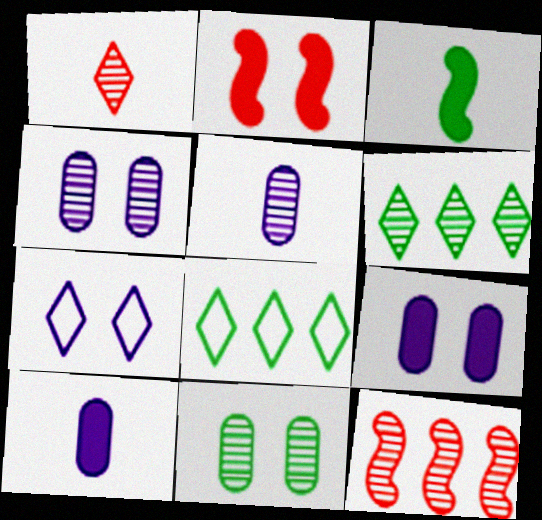[[2, 5, 8], 
[2, 7, 11], 
[3, 8, 11]]